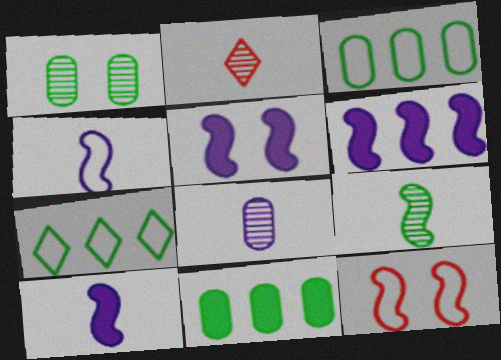[[2, 3, 5], 
[2, 8, 9], 
[5, 6, 10], 
[6, 9, 12]]